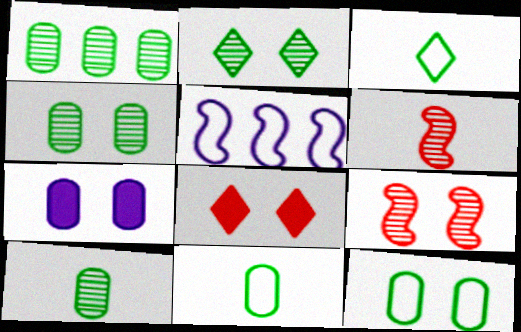[[1, 4, 10], 
[5, 8, 10]]